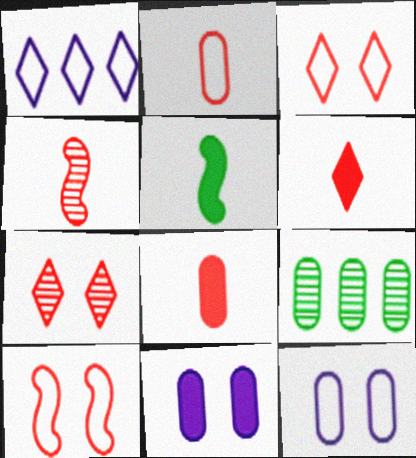[[2, 4, 6], 
[2, 9, 11], 
[8, 9, 12]]